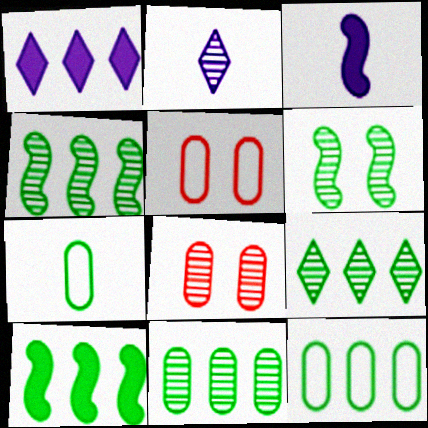[[2, 4, 8], 
[2, 5, 10], 
[3, 5, 9], 
[4, 9, 11], 
[9, 10, 12]]